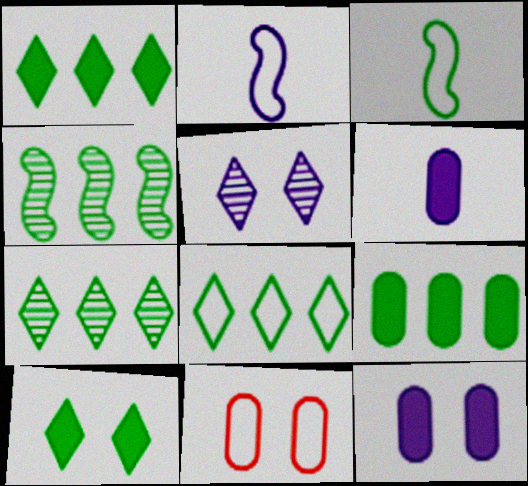[[1, 7, 8], 
[2, 8, 11], 
[4, 8, 9]]